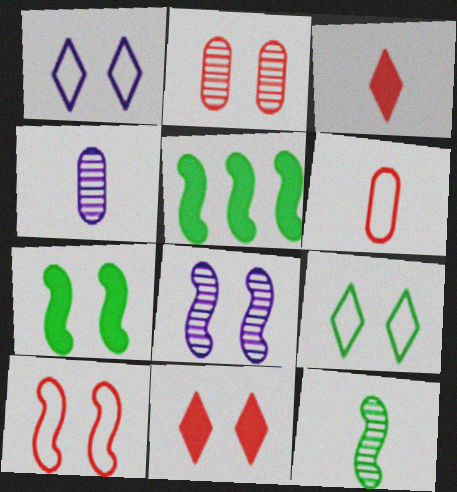[[1, 2, 7], 
[2, 10, 11], 
[7, 8, 10]]